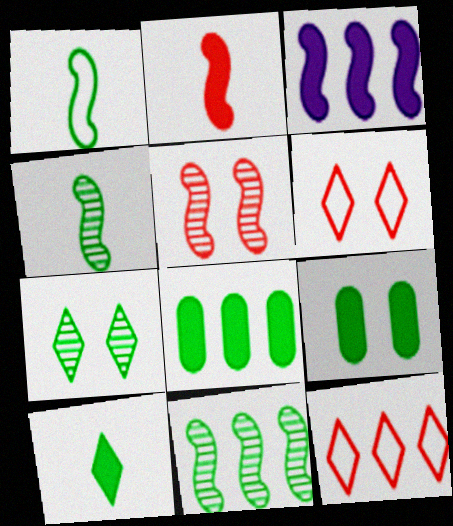[[1, 3, 5], 
[1, 7, 8]]